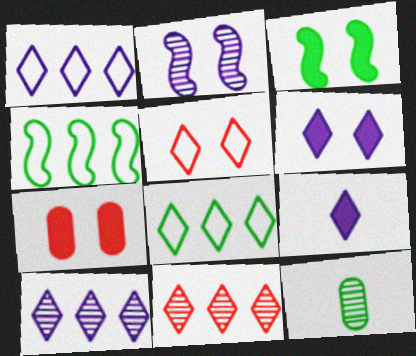[[2, 11, 12], 
[3, 6, 7], 
[3, 8, 12]]